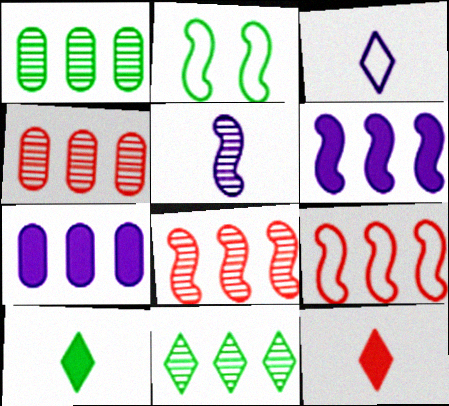[[1, 2, 10], 
[7, 9, 11]]